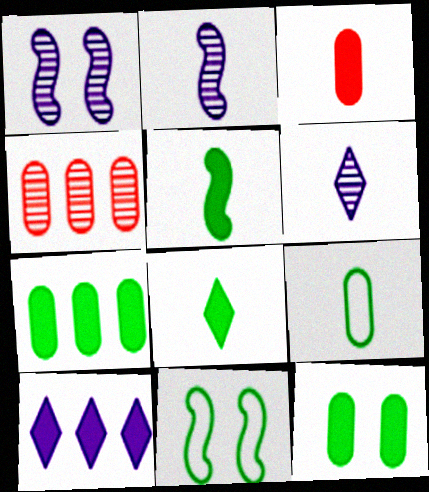[]